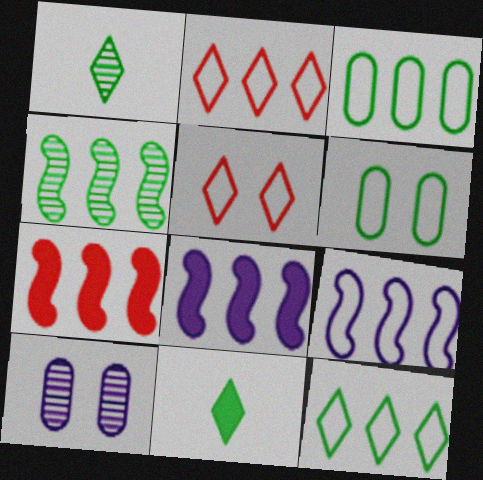[[2, 3, 9], 
[4, 6, 11], 
[4, 7, 9]]